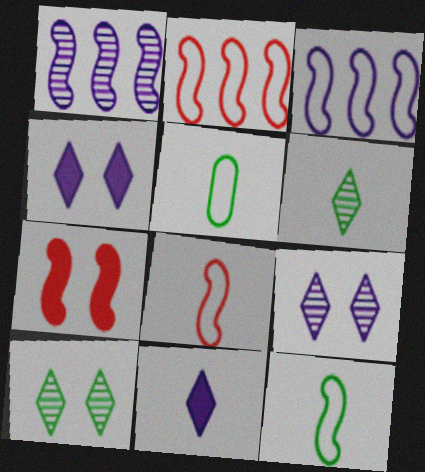[[1, 7, 12]]